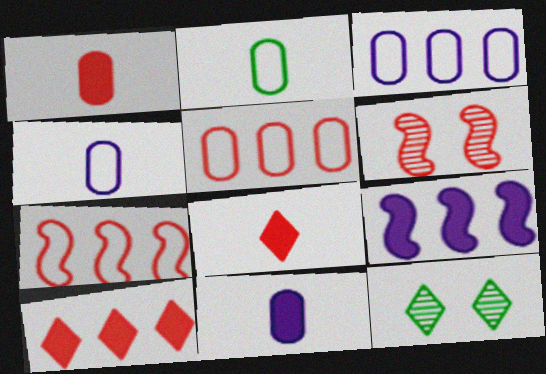[[5, 6, 8], 
[7, 11, 12]]